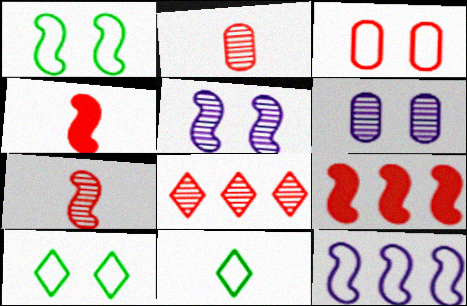[[3, 4, 8], 
[3, 11, 12], 
[6, 9, 11]]